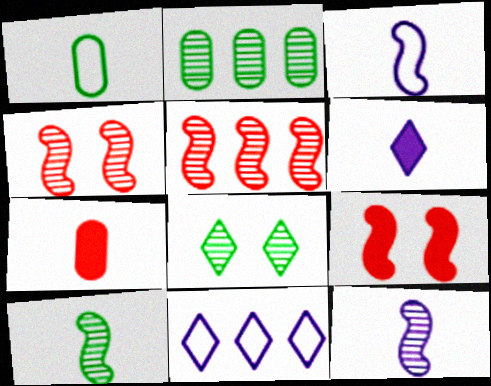[[2, 8, 10]]